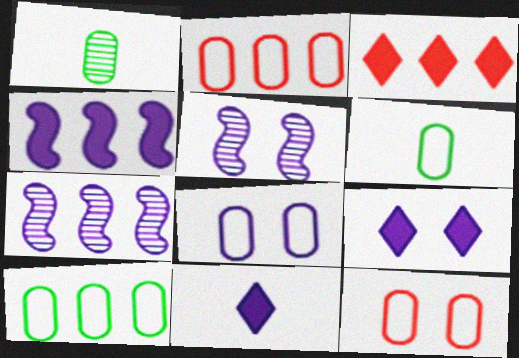[[2, 6, 8], 
[3, 5, 6], 
[3, 7, 10], 
[5, 8, 9], 
[7, 8, 11]]